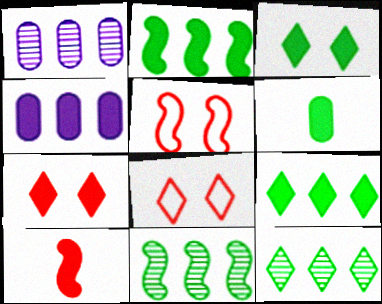[[2, 3, 6], 
[3, 4, 10]]